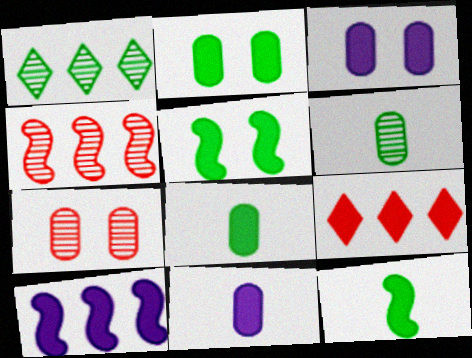[[3, 9, 12], 
[5, 9, 11]]